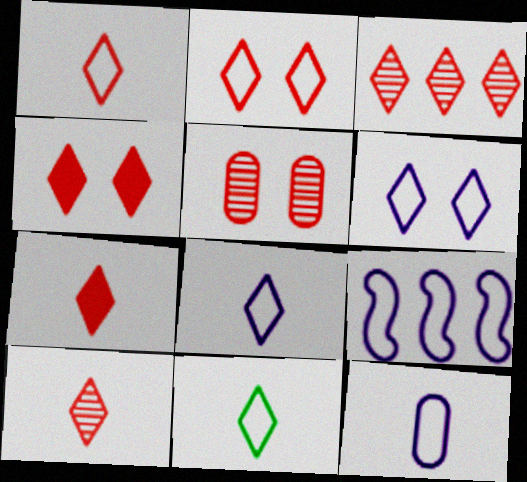[[1, 3, 4], 
[1, 7, 10], 
[1, 8, 11], 
[2, 3, 7], 
[6, 9, 12]]